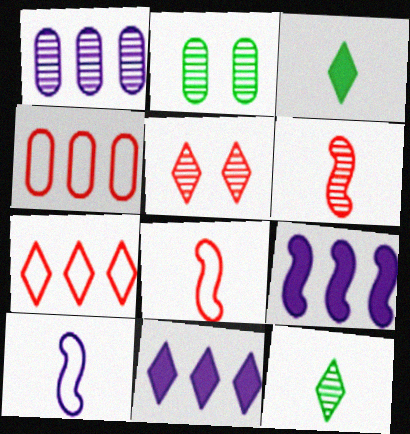[[2, 8, 11]]